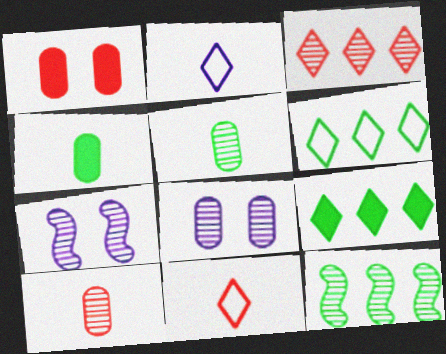[[1, 2, 12], 
[3, 5, 7]]